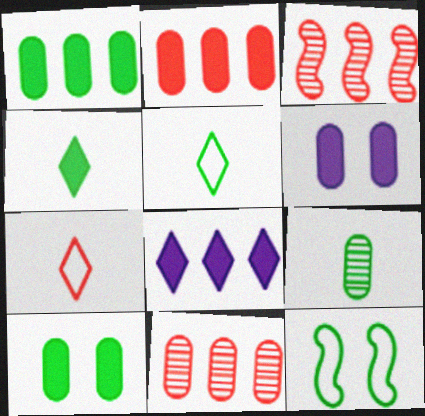[[3, 5, 6]]